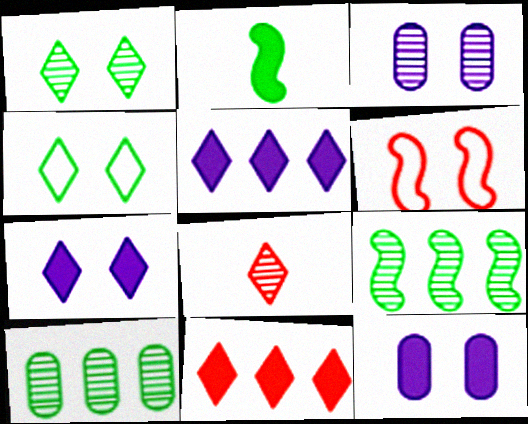[[1, 6, 12], 
[2, 4, 10], 
[2, 11, 12], 
[3, 8, 9], 
[4, 5, 8]]